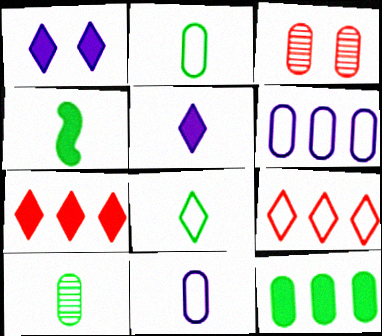[[3, 11, 12], 
[4, 8, 10]]